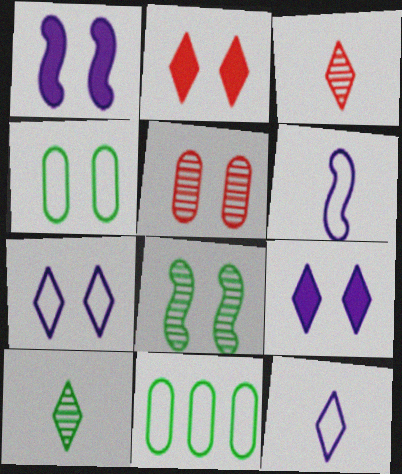[[1, 3, 11]]